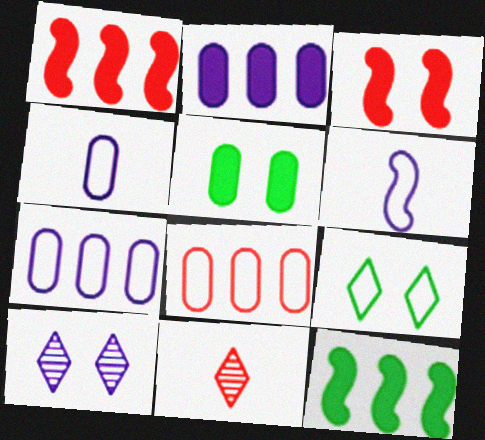[[2, 6, 10], 
[3, 8, 11], 
[6, 8, 9]]